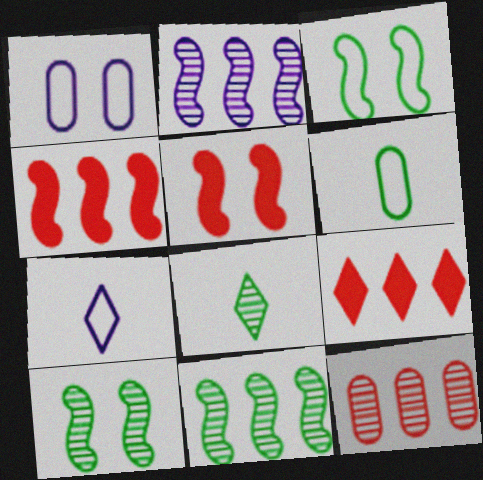[[1, 4, 8]]